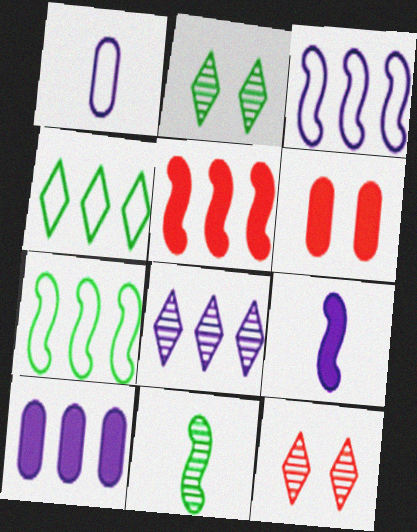[[1, 2, 5], 
[3, 8, 10]]